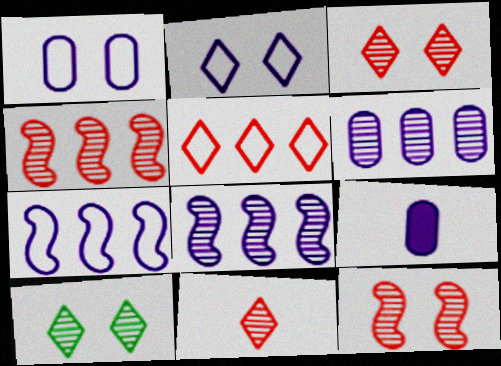[[1, 6, 9], 
[2, 8, 9]]